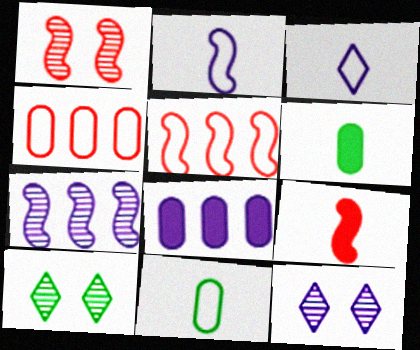[[1, 5, 9], 
[2, 8, 12], 
[5, 6, 12]]